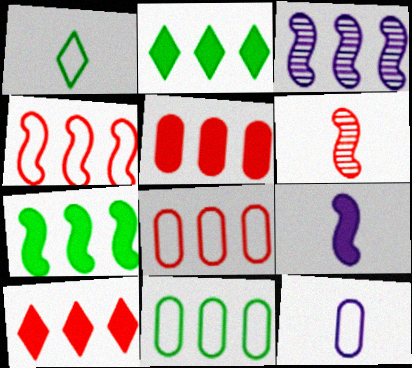[[2, 3, 8], 
[3, 4, 7], 
[3, 10, 11]]